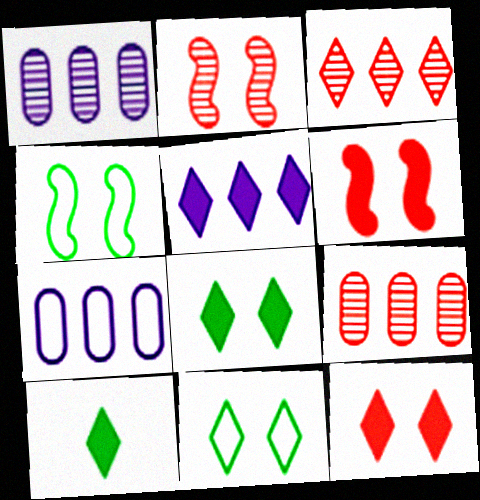[[2, 7, 10], 
[5, 10, 12]]